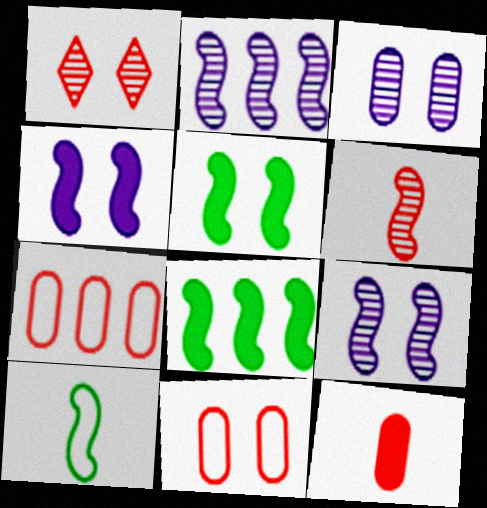[]